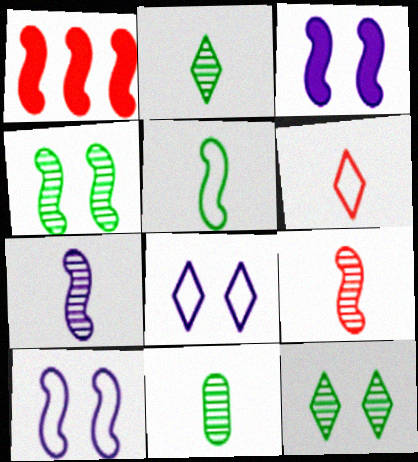[[1, 8, 11]]